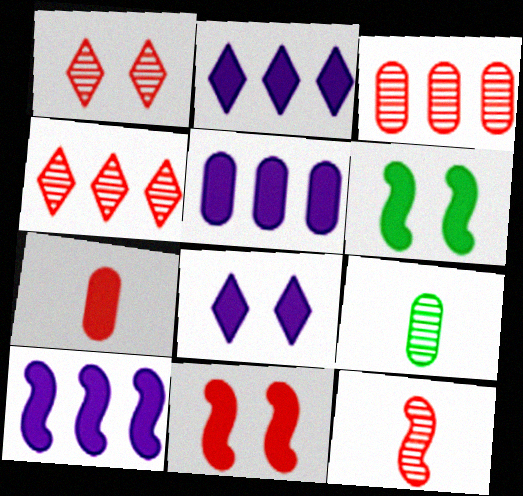[[1, 3, 12], 
[2, 5, 10], 
[2, 6, 7]]